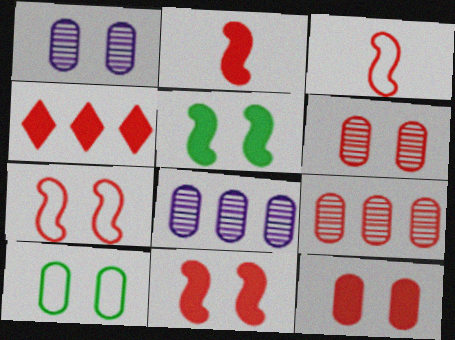[[1, 10, 12], 
[2, 4, 12], 
[3, 4, 6]]